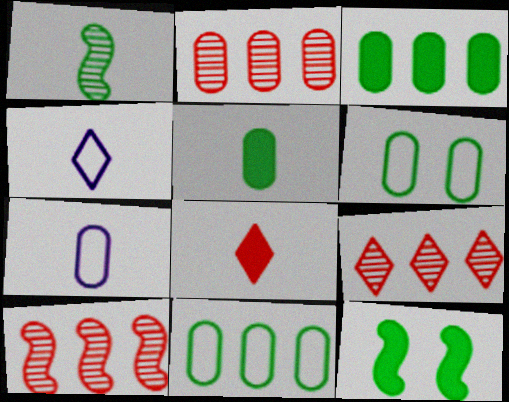[[1, 7, 8], 
[2, 4, 12], 
[2, 9, 10], 
[7, 9, 12]]